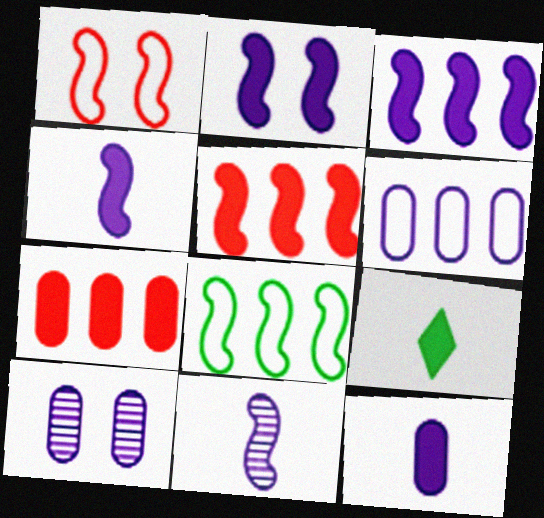[[2, 3, 4], 
[2, 7, 9], 
[6, 10, 12]]